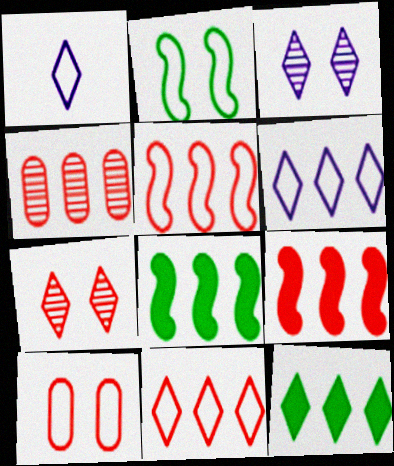[[1, 7, 12], 
[4, 6, 8], 
[4, 9, 11]]